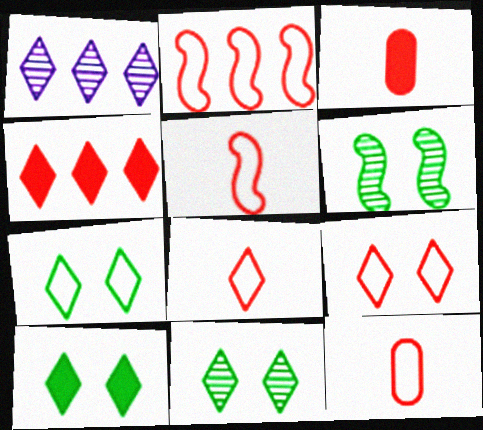[[1, 8, 10], 
[2, 9, 12], 
[5, 8, 12], 
[7, 10, 11]]